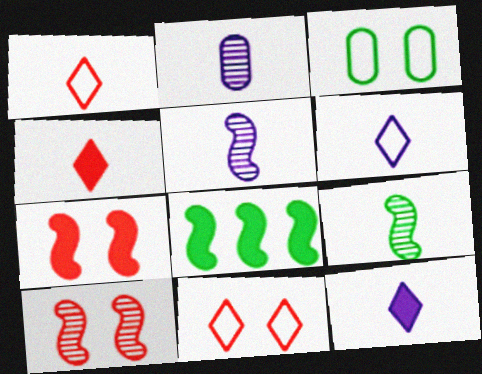[[2, 8, 11]]